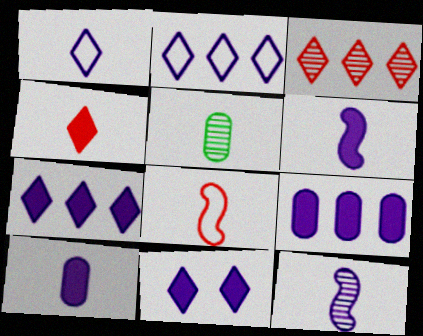[[1, 10, 12], 
[6, 9, 11]]